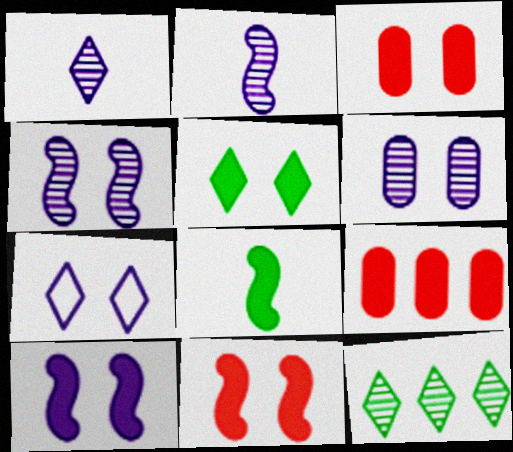[[3, 5, 10], 
[6, 7, 10]]